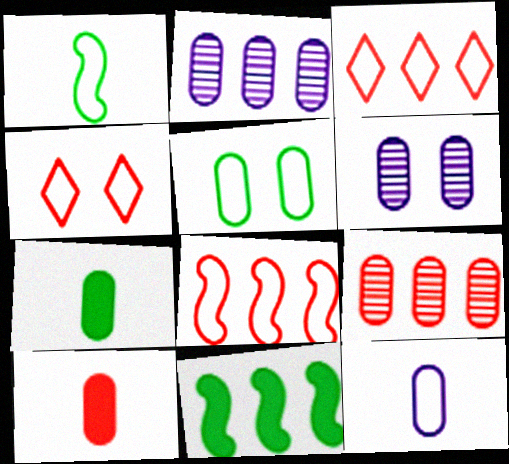[[2, 3, 11], 
[2, 5, 10]]